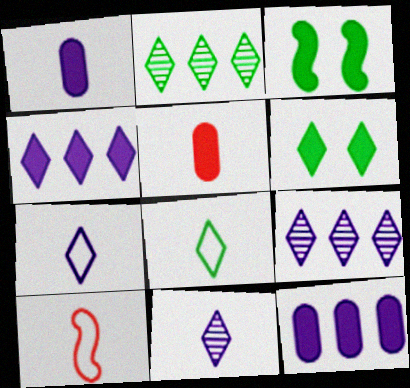[[2, 6, 8], 
[3, 4, 5]]